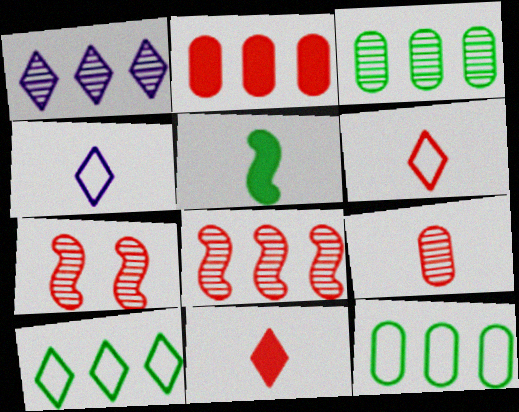[[1, 3, 8], 
[2, 6, 7], 
[4, 5, 9]]